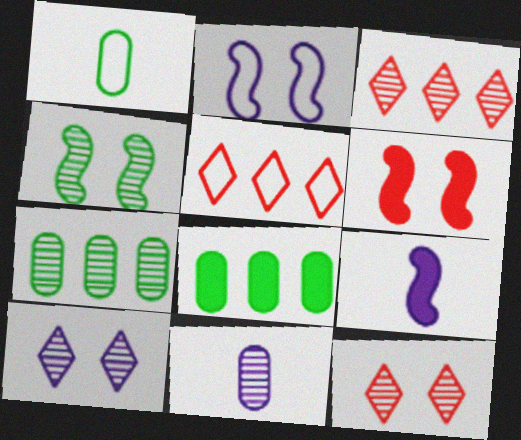[[1, 2, 5], 
[2, 4, 6], 
[3, 4, 11]]